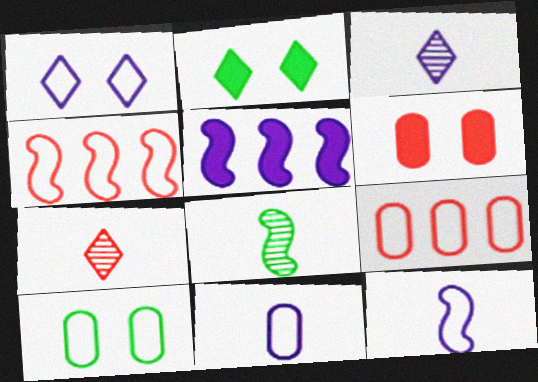[[4, 6, 7], 
[5, 7, 10], 
[9, 10, 11]]